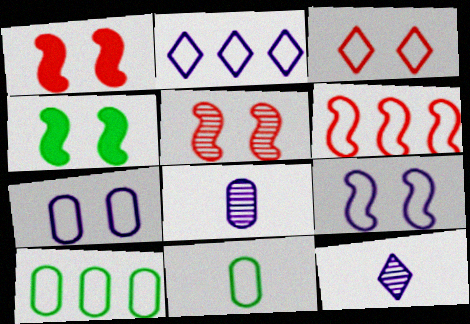[[1, 10, 12], 
[2, 6, 10], 
[4, 5, 9]]